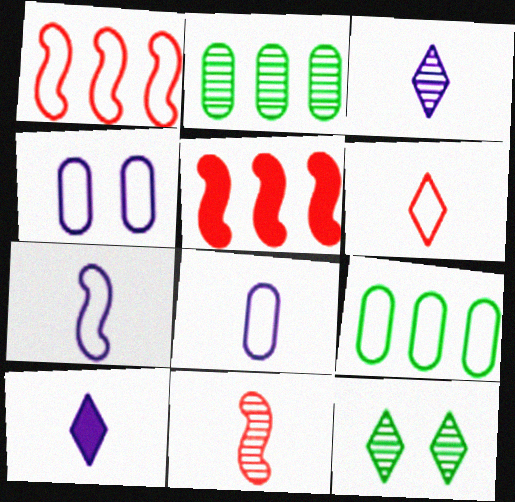[[5, 8, 12]]